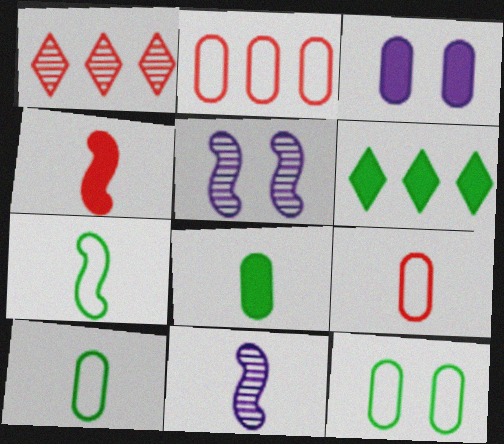[[1, 3, 7], 
[3, 4, 6], 
[4, 7, 11], 
[5, 6, 9]]